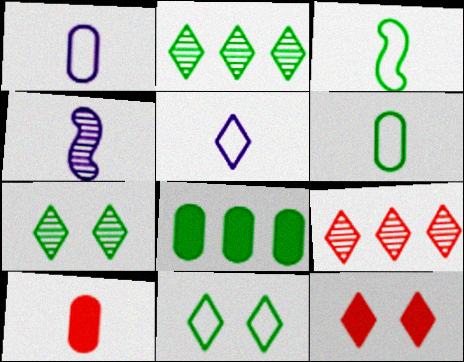[[2, 5, 12], 
[3, 7, 8]]